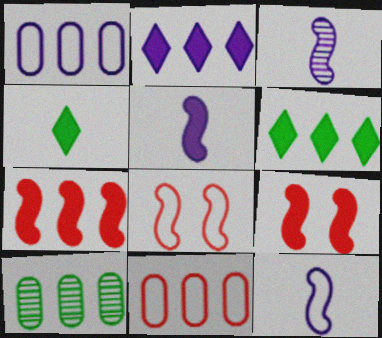[[3, 5, 12]]